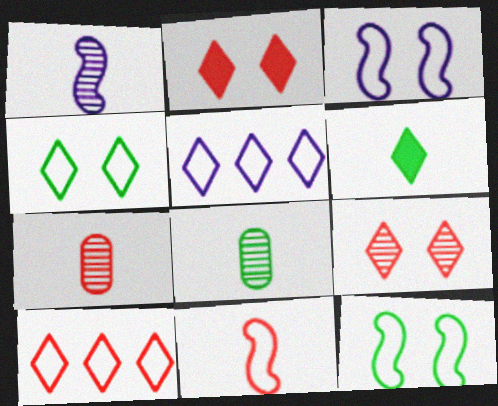[[5, 6, 9]]